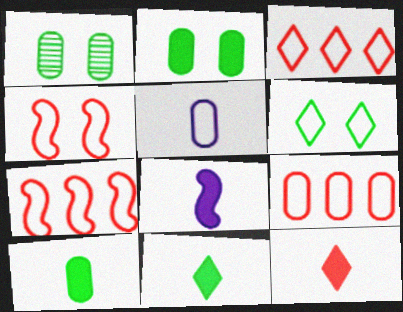[[1, 3, 8], 
[3, 7, 9], 
[5, 6, 7], 
[8, 10, 12]]